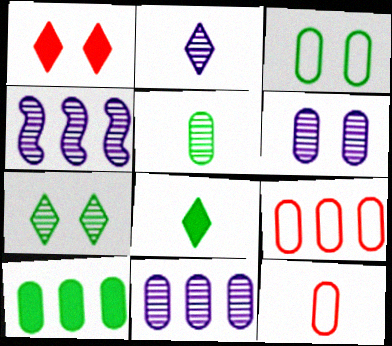[[2, 4, 6], 
[3, 5, 10], 
[6, 10, 12], 
[9, 10, 11]]